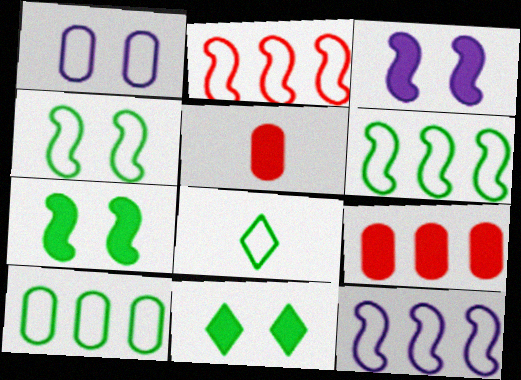[[1, 2, 8], 
[2, 6, 12], 
[4, 8, 10]]